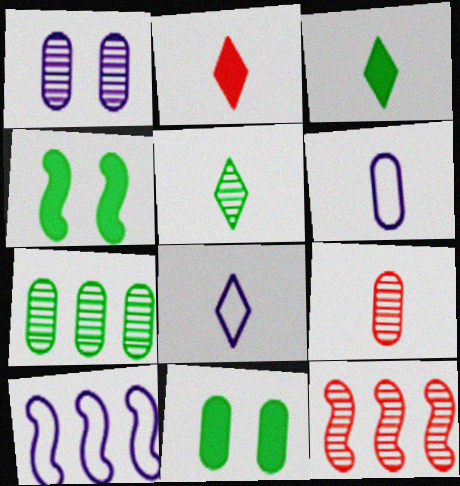[[1, 5, 12], 
[1, 7, 9], 
[2, 5, 8], 
[8, 11, 12]]